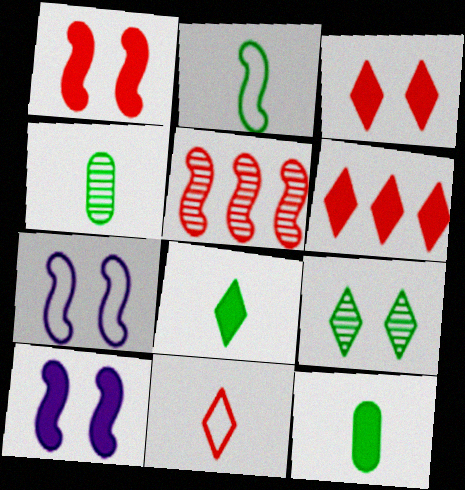[[2, 4, 8], 
[2, 5, 10], 
[4, 6, 7], 
[6, 10, 12]]